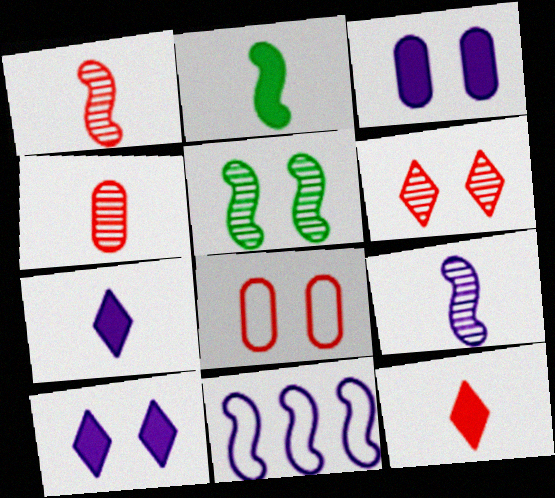[[5, 8, 10]]